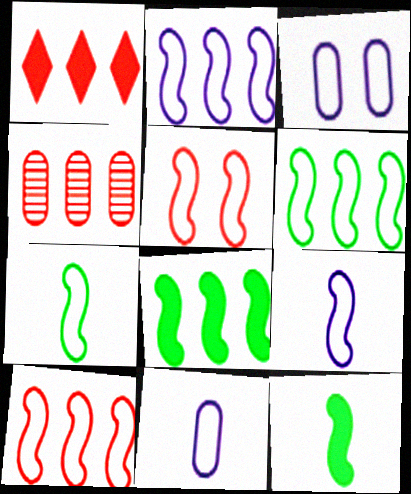[[1, 4, 10], 
[2, 5, 7], 
[2, 6, 10], 
[5, 6, 9]]